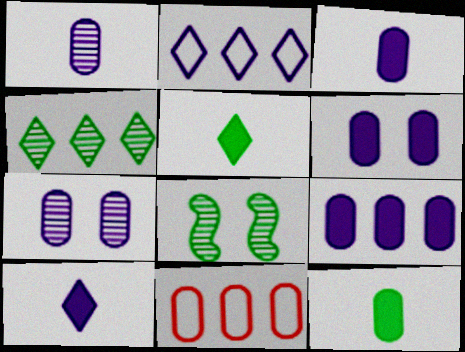[[3, 6, 9], 
[7, 11, 12], 
[8, 10, 11]]